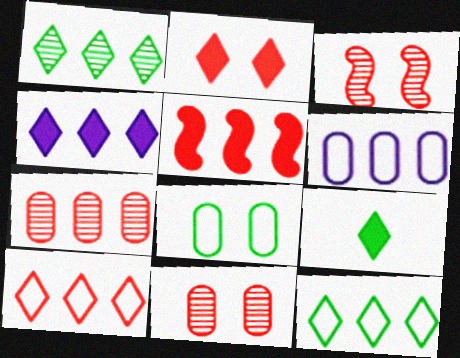[[1, 4, 10], 
[1, 5, 6], 
[2, 4, 9], 
[3, 6, 9], 
[5, 7, 10]]